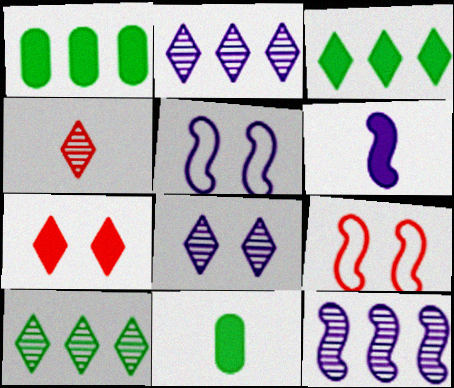[[1, 4, 5], 
[1, 6, 7], 
[2, 9, 11], 
[4, 8, 10], 
[5, 6, 12]]